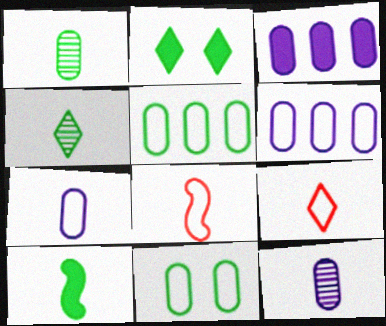[[9, 10, 12]]